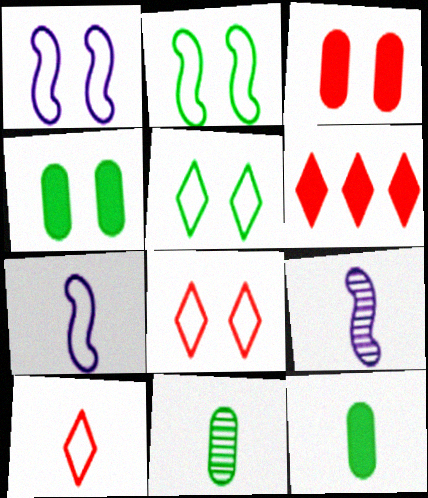[[1, 6, 11], 
[9, 10, 12]]